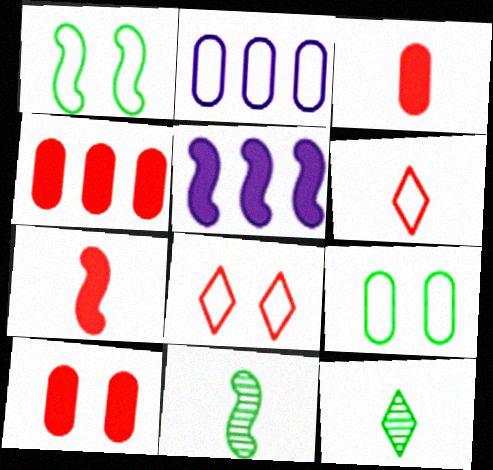[[1, 2, 6], 
[3, 4, 10]]